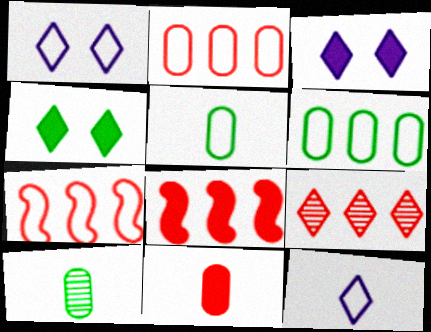[[1, 5, 7], 
[1, 8, 10], 
[2, 8, 9], 
[3, 7, 10], 
[4, 9, 12]]